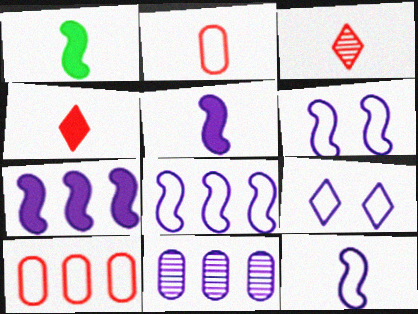[[5, 9, 11], 
[6, 8, 12]]